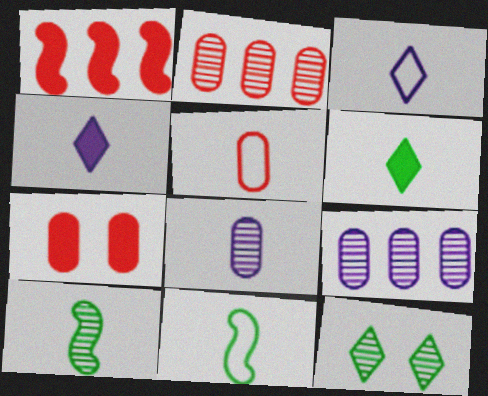[[2, 5, 7], 
[3, 5, 11], 
[4, 5, 10]]